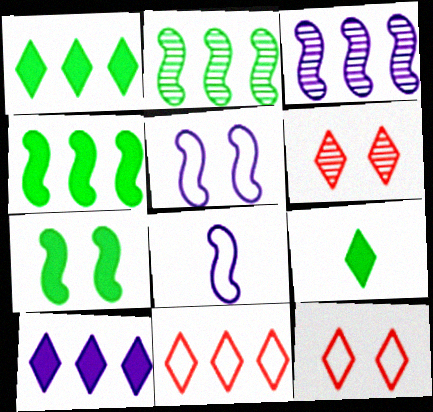[]